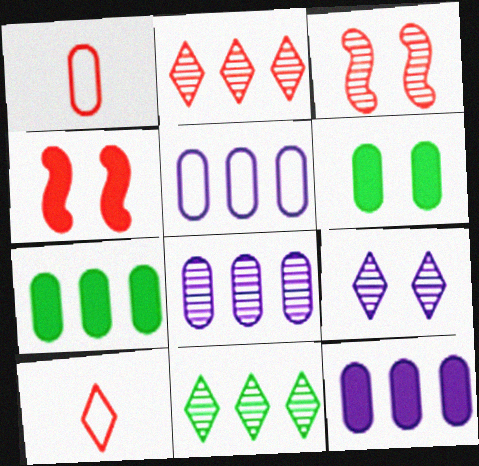[[1, 2, 4], 
[1, 6, 8], 
[5, 8, 12]]